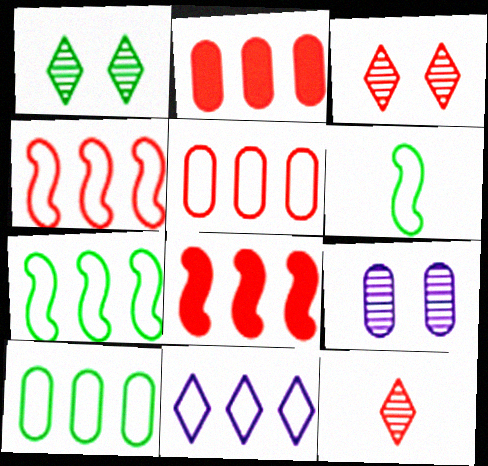[[4, 10, 11], 
[5, 7, 11]]